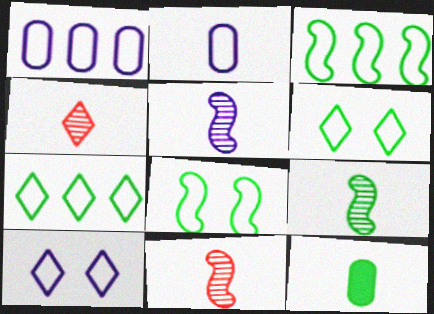[[5, 9, 11]]